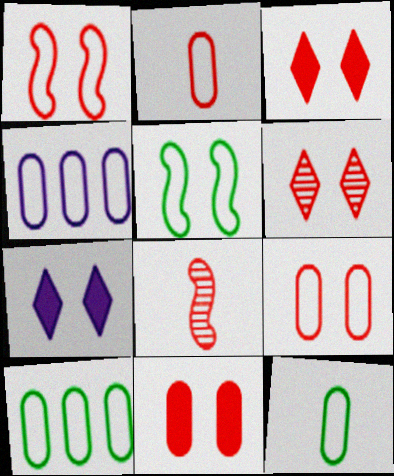[[1, 6, 11], 
[4, 9, 12], 
[7, 8, 10]]